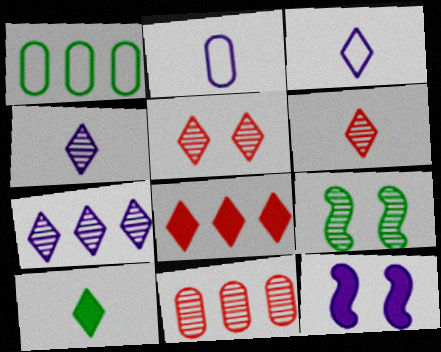[[1, 6, 12], 
[1, 9, 10], 
[2, 7, 12], 
[2, 8, 9], 
[3, 6, 10], 
[4, 9, 11]]